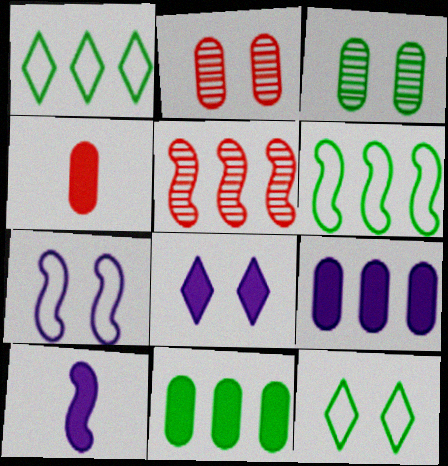[[1, 2, 10], 
[1, 5, 9], 
[8, 9, 10]]